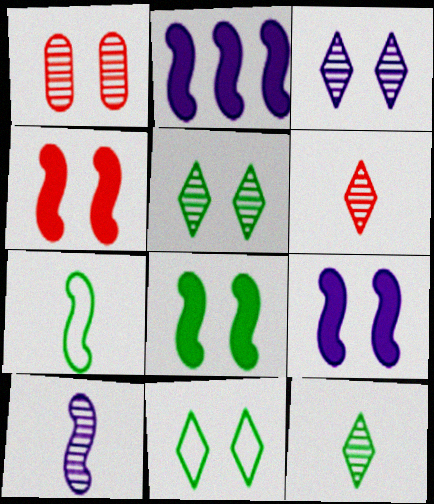[[1, 9, 11], 
[4, 8, 9]]